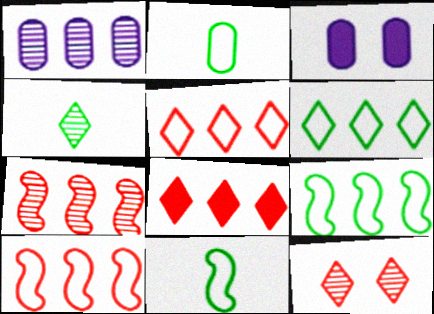[[1, 8, 9], 
[3, 4, 10]]